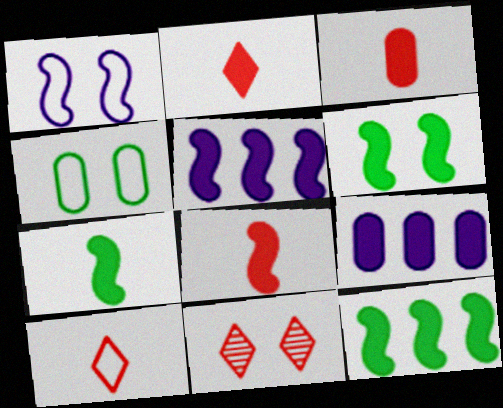[[2, 3, 8], 
[2, 6, 9], 
[5, 6, 8], 
[6, 7, 12]]